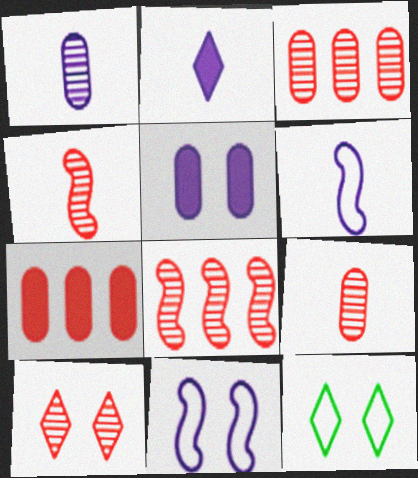[[1, 2, 6], 
[3, 4, 10], 
[8, 9, 10]]